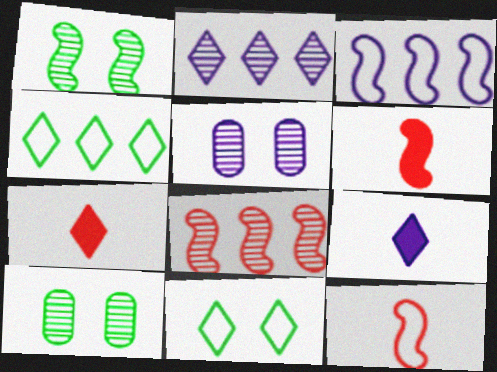[[1, 3, 6], 
[2, 7, 11], 
[3, 5, 9], 
[3, 7, 10], 
[4, 5, 6]]